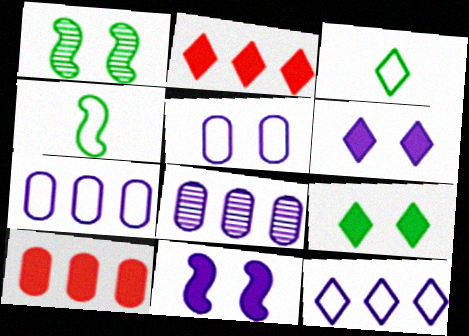[]